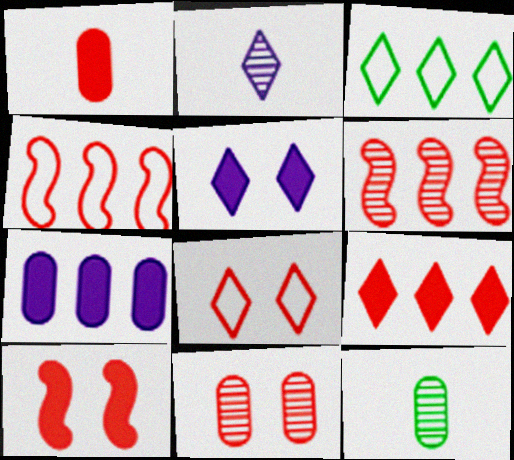[[1, 6, 8], 
[1, 9, 10], 
[3, 6, 7], 
[4, 5, 12], 
[8, 10, 11]]